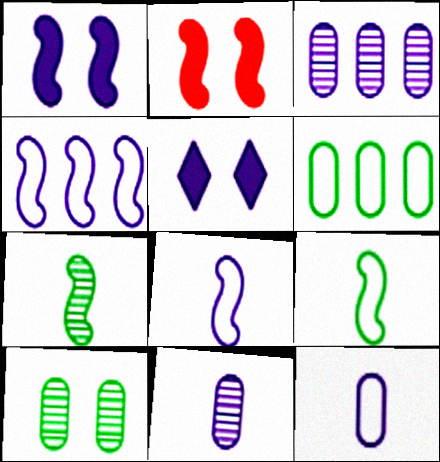[[2, 4, 7], 
[3, 5, 8], 
[4, 5, 11]]